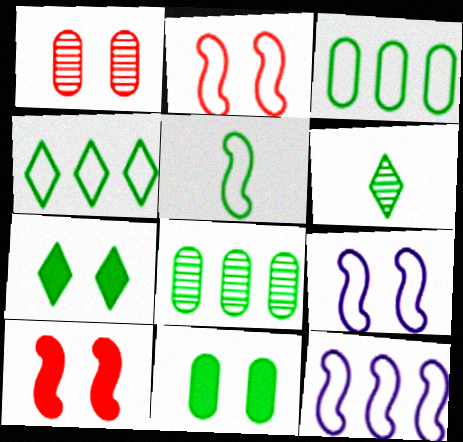[[1, 7, 9], 
[2, 5, 12], 
[4, 6, 7], 
[5, 7, 8]]